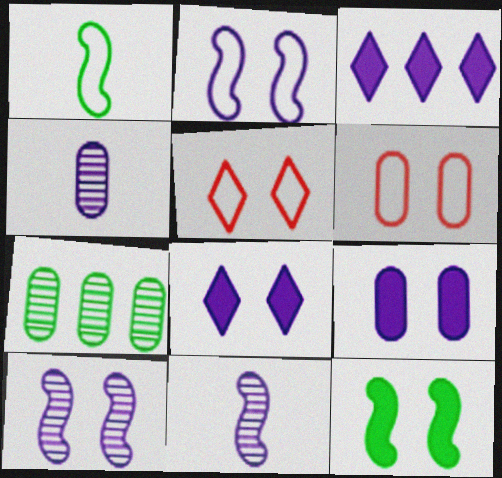[[2, 3, 4]]